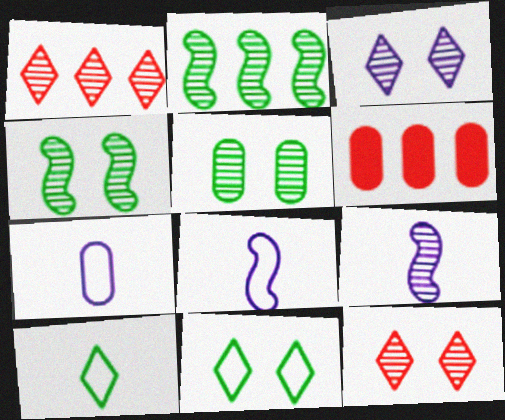[[1, 5, 9], 
[5, 6, 7], 
[6, 9, 11]]